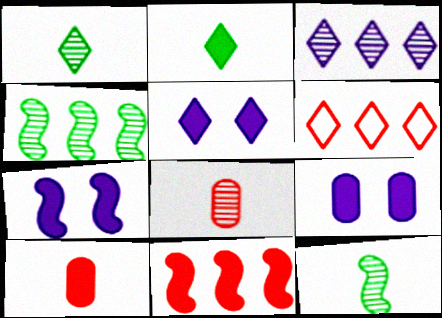[[1, 5, 6], 
[2, 9, 11], 
[5, 7, 9], 
[6, 9, 12]]